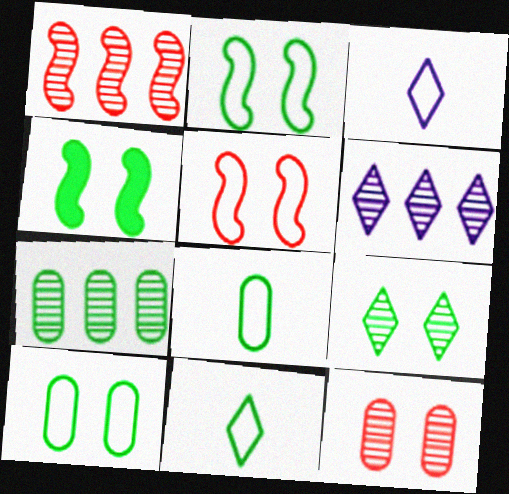[[1, 6, 7], 
[4, 7, 11], 
[4, 9, 10]]